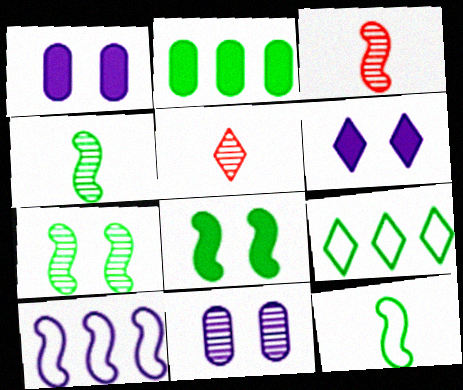[[1, 3, 9], 
[3, 8, 10], 
[5, 6, 9]]